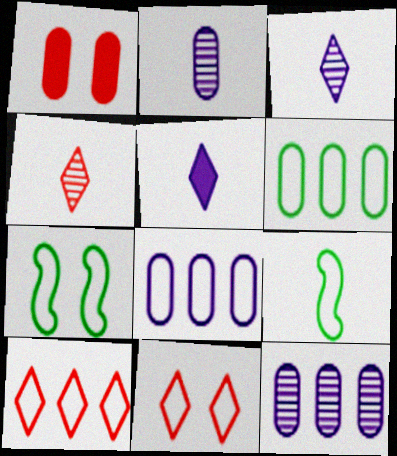[[1, 2, 6], 
[8, 9, 11]]